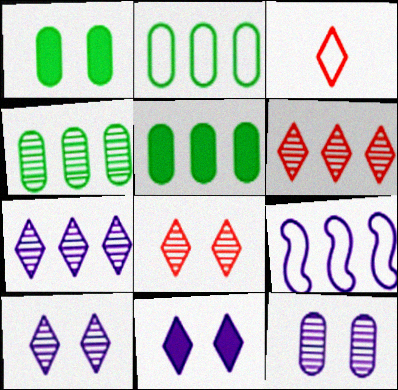[[2, 4, 5], 
[5, 6, 9]]